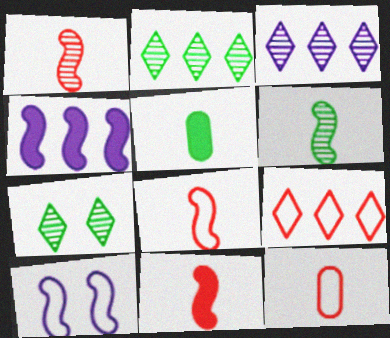[[1, 8, 11], 
[4, 7, 12]]